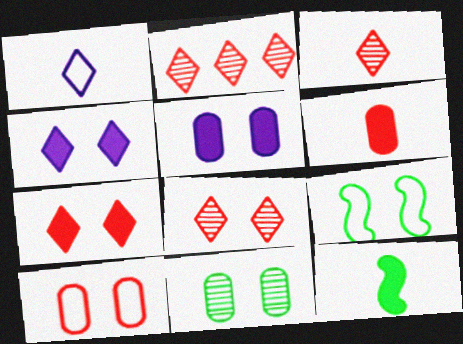[[2, 3, 8], 
[5, 8, 9], 
[5, 10, 11]]